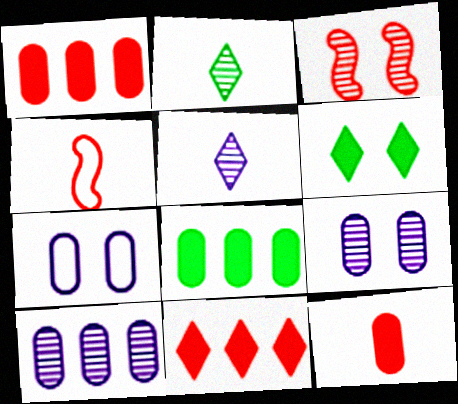[[2, 3, 10], 
[3, 6, 7], 
[4, 6, 10]]